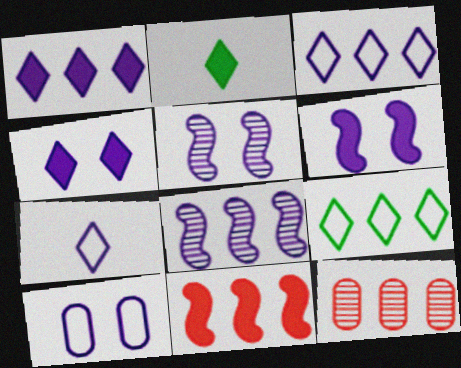[[4, 5, 10]]